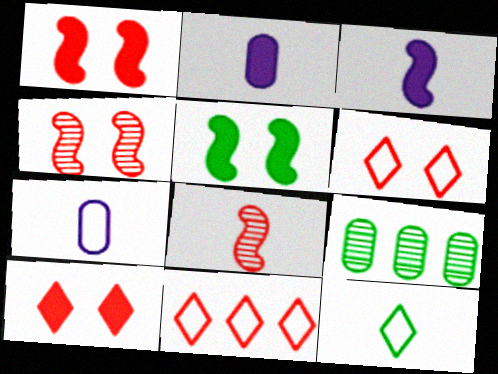[[2, 8, 12], 
[3, 6, 9], 
[5, 9, 12]]